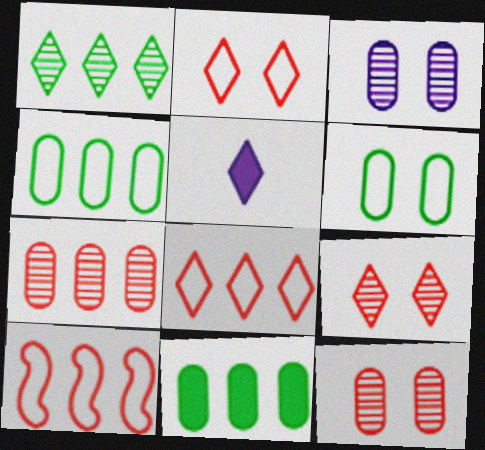[[1, 2, 5]]